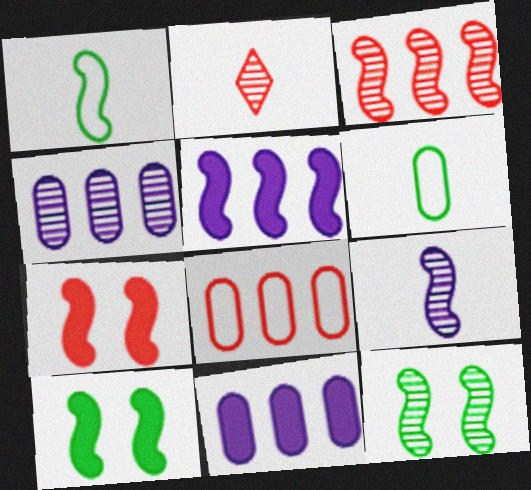[[2, 4, 12], 
[2, 7, 8], 
[3, 9, 12]]